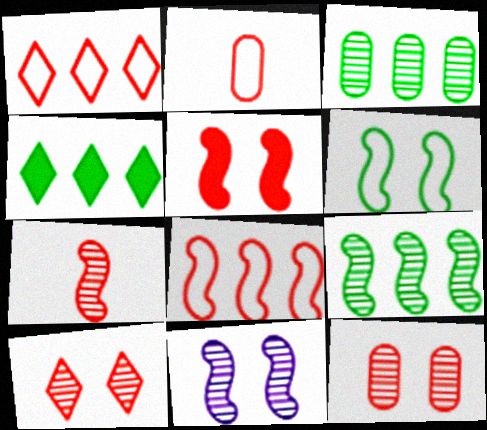[[2, 4, 11], 
[5, 6, 11], 
[5, 7, 8], 
[7, 9, 11]]